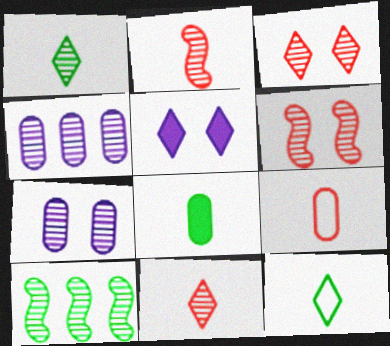[[1, 4, 6], 
[5, 9, 10], 
[7, 10, 11]]